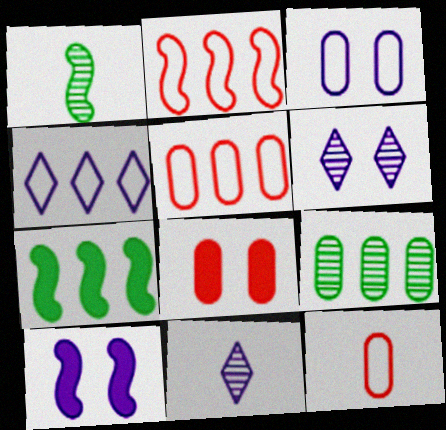[[1, 2, 10], 
[1, 4, 8], 
[3, 6, 10], 
[6, 7, 12]]